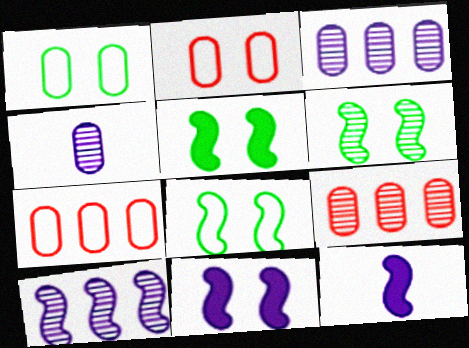[[5, 6, 8]]